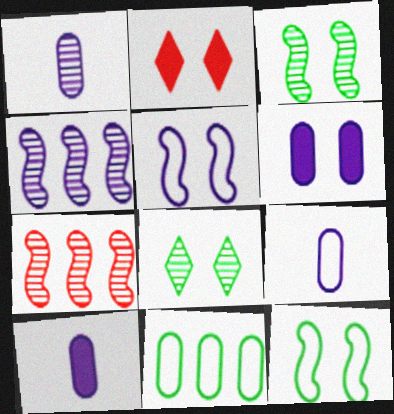[[1, 7, 8], 
[1, 9, 10]]